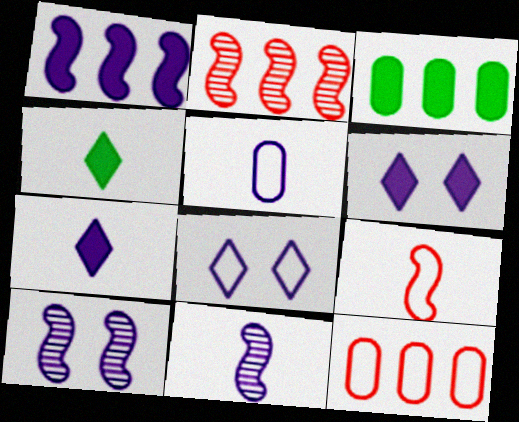[[4, 10, 12], 
[5, 7, 11]]